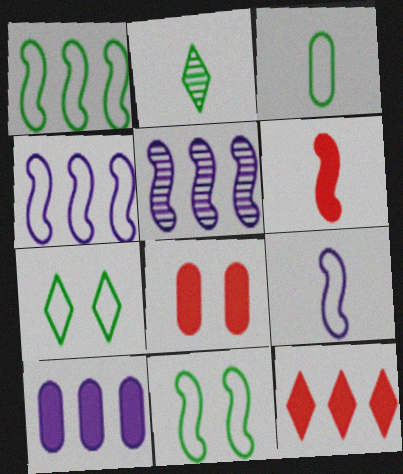[[1, 3, 7], 
[2, 4, 8], 
[5, 6, 11], 
[6, 8, 12]]